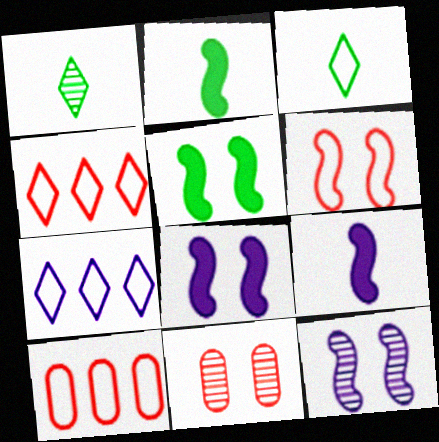[[1, 8, 10], 
[2, 7, 11], 
[5, 6, 12]]